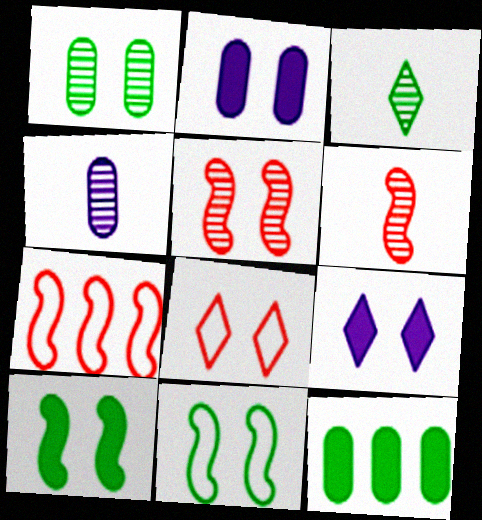[[2, 3, 7], 
[3, 4, 6], 
[3, 11, 12]]